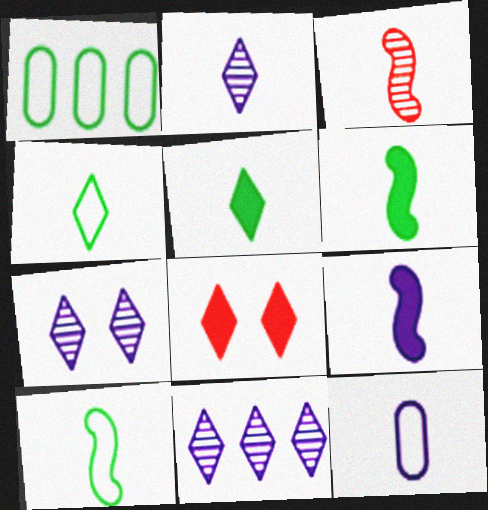[[2, 7, 11], 
[2, 9, 12], 
[3, 5, 12], 
[3, 9, 10], 
[4, 8, 11]]